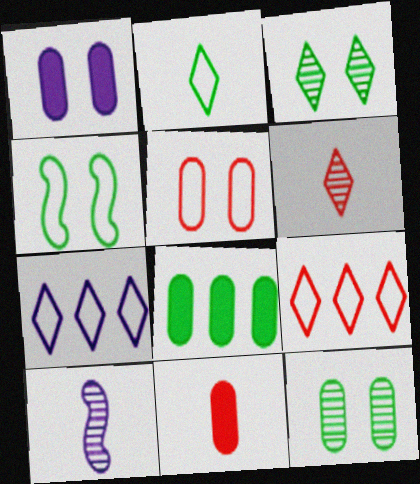[[1, 5, 12], 
[1, 7, 10], 
[1, 8, 11], 
[2, 10, 11]]